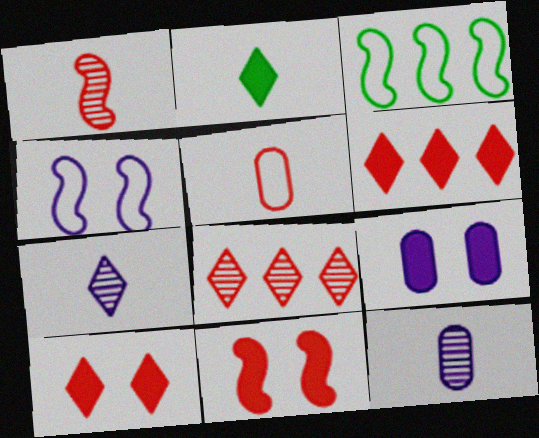[[3, 10, 12], 
[5, 8, 11]]